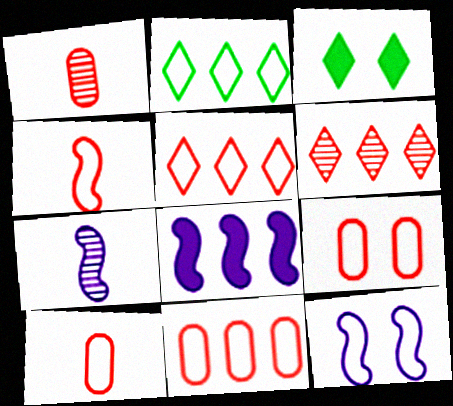[[2, 10, 12], 
[3, 7, 11], 
[4, 5, 9], 
[7, 8, 12], 
[9, 10, 11]]